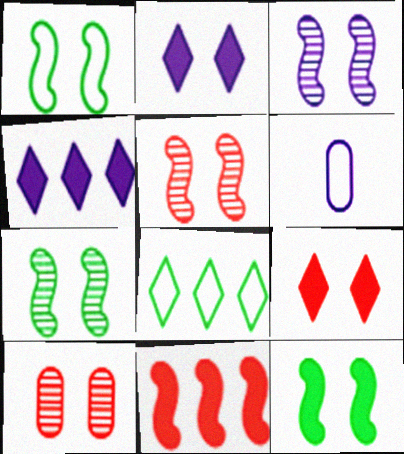[[1, 2, 10], 
[1, 7, 12], 
[3, 4, 6], 
[3, 5, 7]]